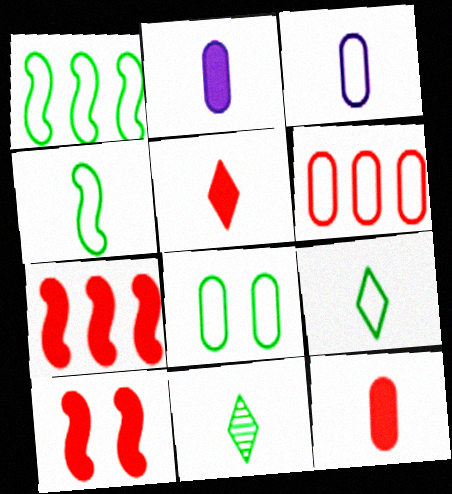[[1, 8, 9], 
[3, 6, 8]]